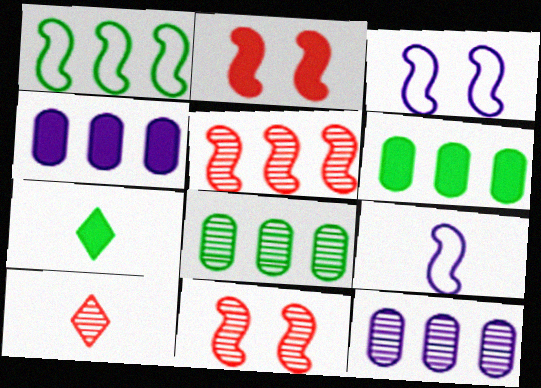[[2, 4, 7], 
[3, 6, 10]]